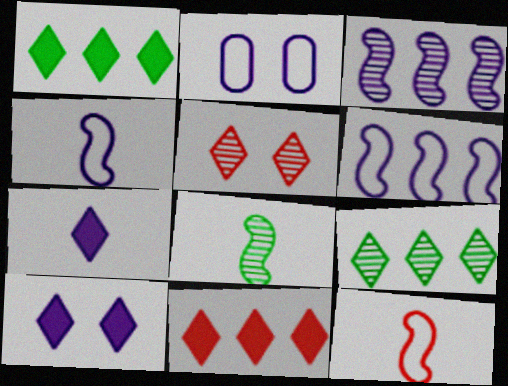[[2, 3, 7], 
[2, 8, 11]]